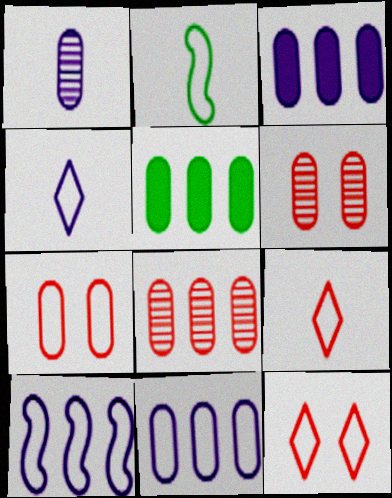[[1, 5, 7], 
[2, 11, 12], 
[5, 8, 11]]